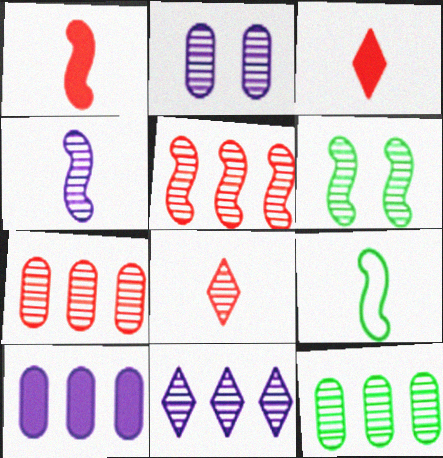[[1, 4, 9], 
[2, 4, 11], 
[4, 5, 6], 
[5, 11, 12]]